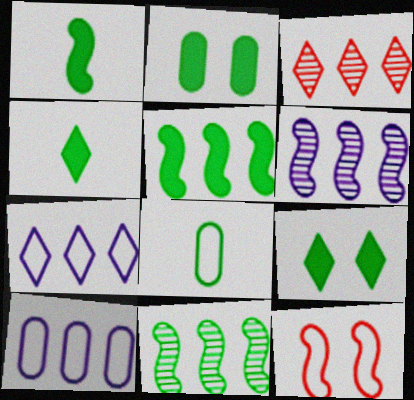[[1, 6, 12], 
[2, 4, 5], 
[3, 5, 10], 
[7, 8, 12], 
[8, 9, 11]]